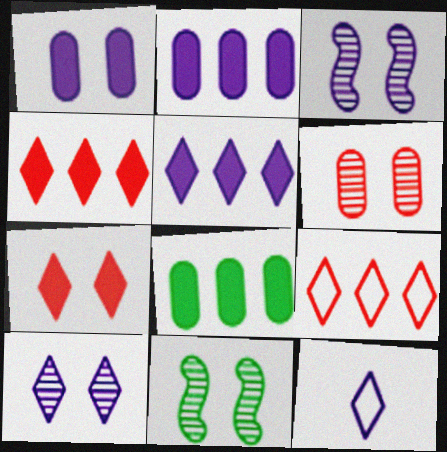[[2, 3, 12], 
[5, 10, 12], 
[6, 10, 11]]